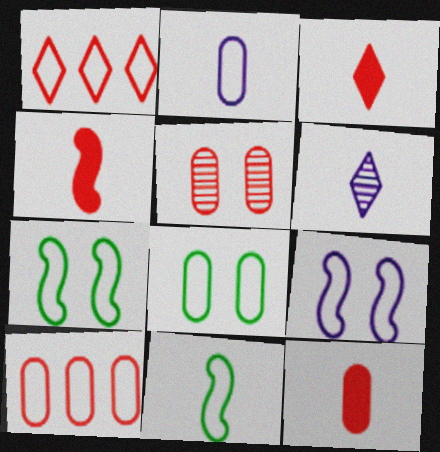[[1, 2, 7], 
[1, 4, 5], 
[2, 8, 10], 
[3, 4, 12], 
[5, 10, 12], 
[6, 11, 12]]